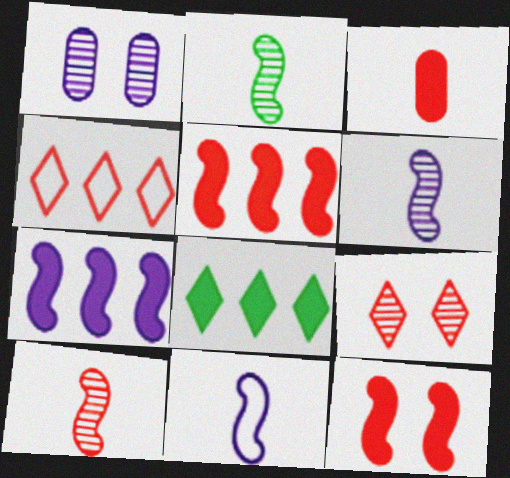[[2, 6, 10]]